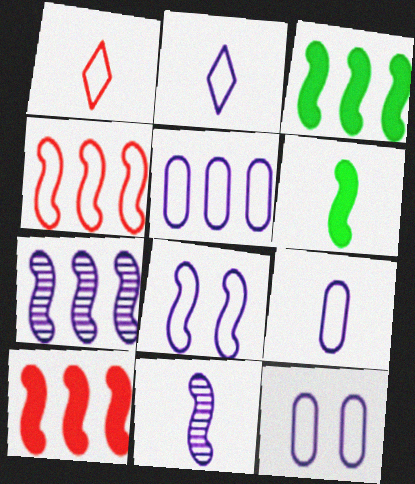[[2, 5, 8], 
[3, 4, 7], 
[5, 9, 12]]